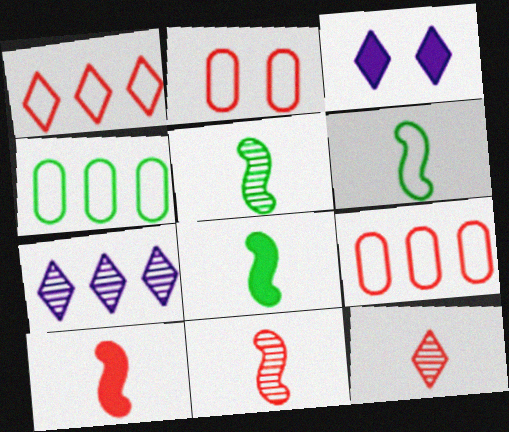[[2, 7, 8], 
[3, 4, 11], 
[3, 5, 9], 
[5, 6, 8]]